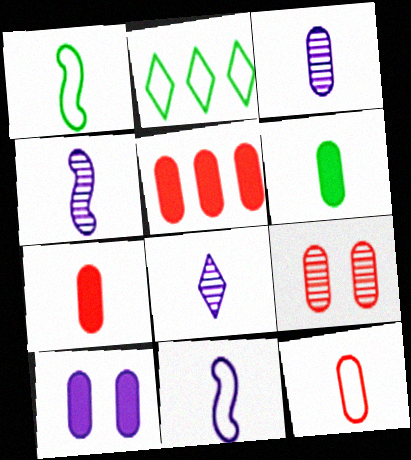[[1, 7, 8], 
[3, 4, 8], 
[3, 6, 12], 
[5, 6, 10], 
[5, 9, 12]]